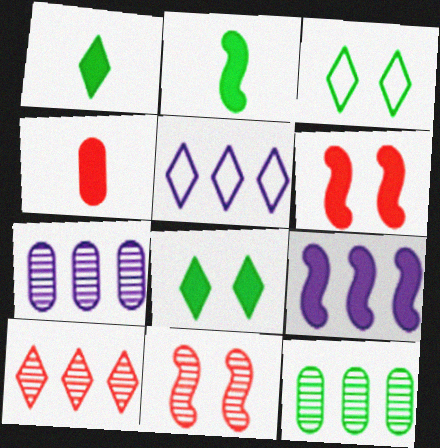[[2, 3, 12], 
[2, 6, 9], 
[4, 8, 9], 
[5, 7, 9]]